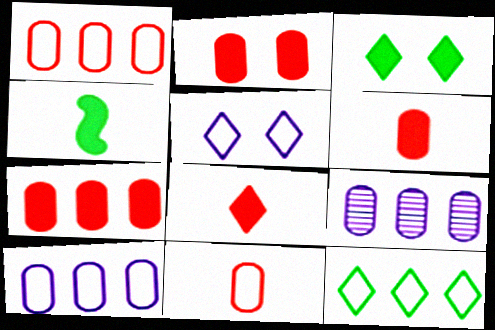[[2, 6, 7]]